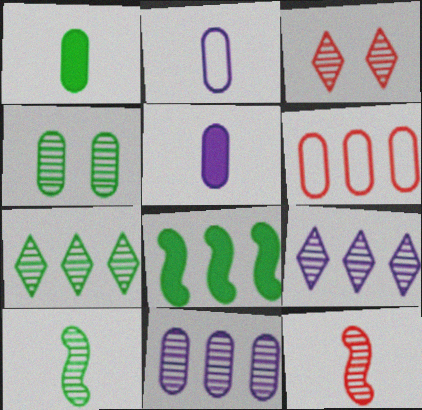[[2, 3, 8], 
[3, 10, 11], 
[4, 5, 6], 
[4, 7, 10], 
[4, 9, 12], 
[6, 8, 9]]